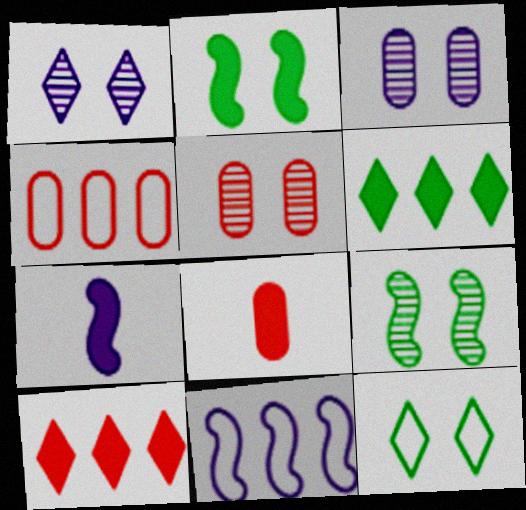[[1, 5, 9], 
[4, 5, 8]]